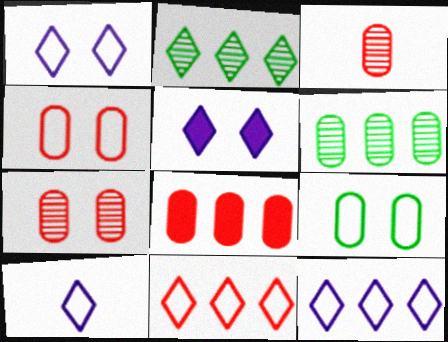[[1, 10, 12], 
[3, 4, 8]]